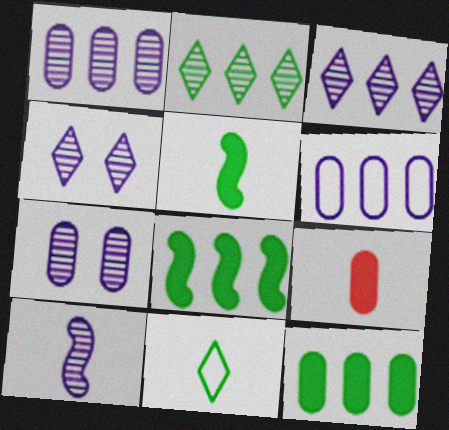[[1, 4, 10], 
[3, 7, 10], 
[9, 10, 11]]